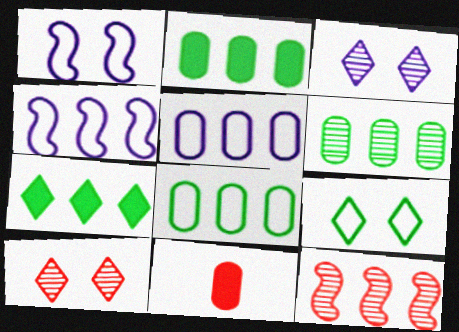[[2, 6, 8], 
[5, 7, 12]]